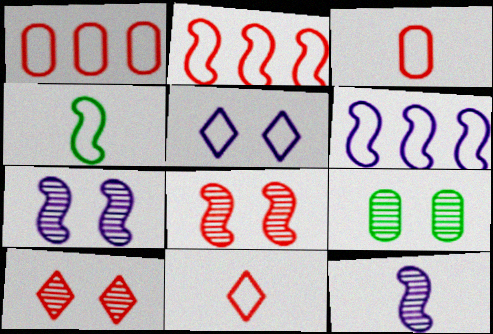[[1, 4, 5], 
[7, 9, 10]]